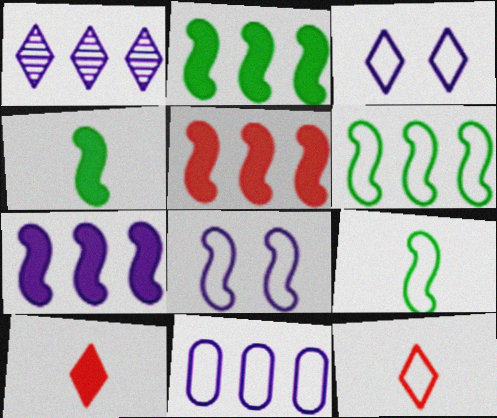[[1, 7, 11], 
[2, 5, 7]]